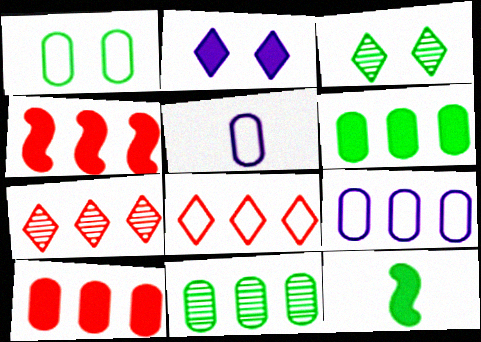[[2, 10, 12], 
[3, 4, 5], 
[9, 10, 11]]